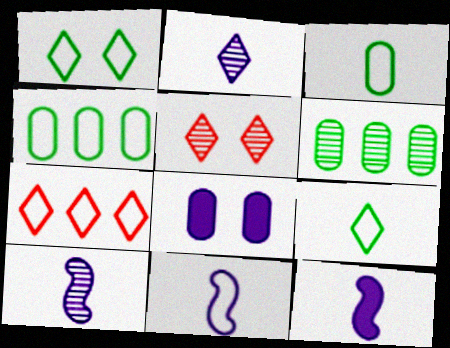[[4, 5, 12], 
[5, 6, 10], 
[10, 11, 12]]